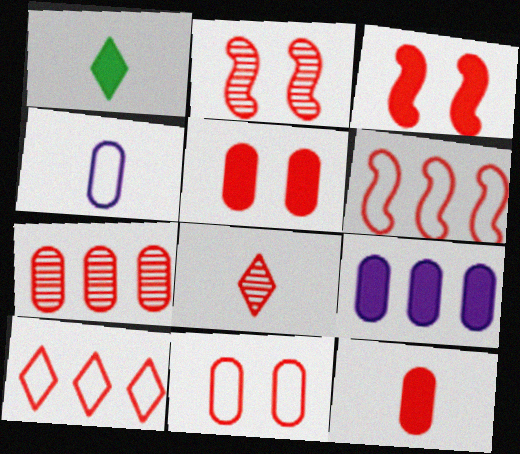[[1, 3, 9], 
[2, 7, 8], 
[2, 10, 12], 
[5, 6, 8], 
[7, 11, 12]]